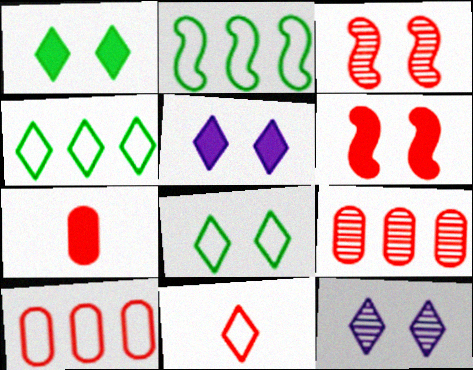[[2, 7, 12], 
[6, 9, 11]]